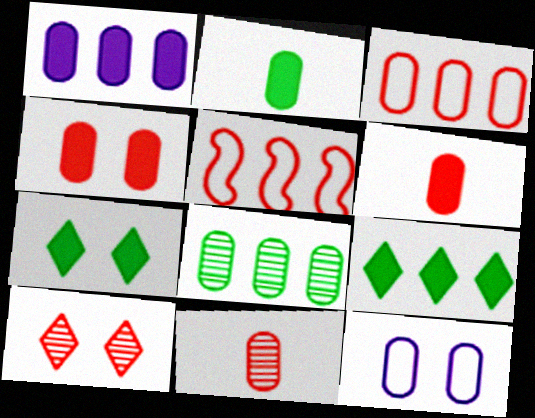[[1, 2, 4], 
[1, 3, 8], 
[3, 4, 11], 
[5, 6, 10], 
[6, 8, 12]]